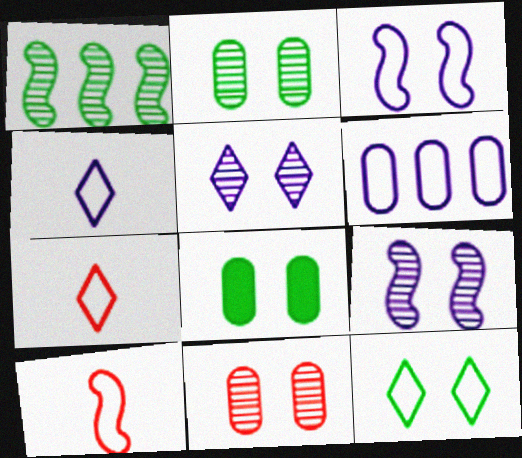[[3, 4, 6], 
[6, 10, 12]]